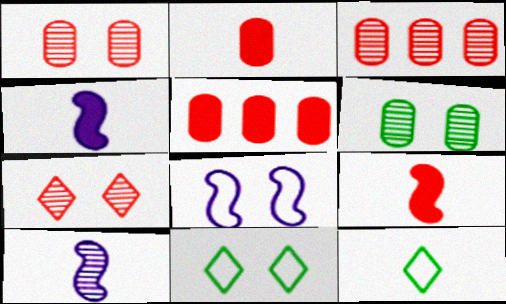[[2, 10, 12], 
[3, 4, 11], 
[5, 10, 11]]